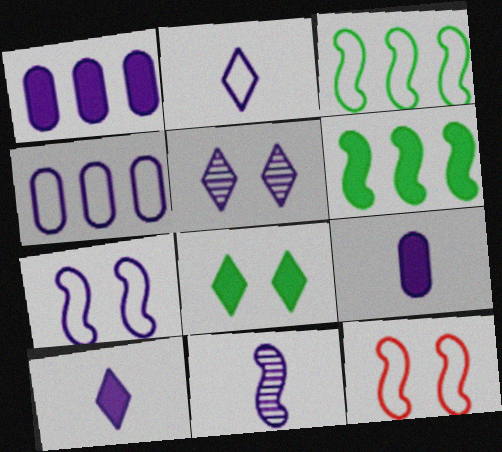[[2, 4, 7], 
[2, 9, 11], 
[6, 11, 12]]